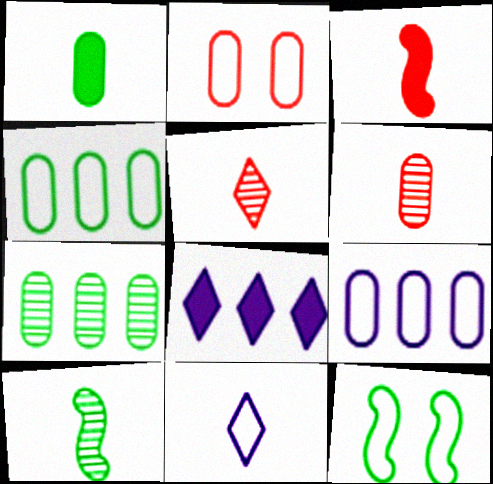[[2, 8, 10], 
[6, 8, 12]]